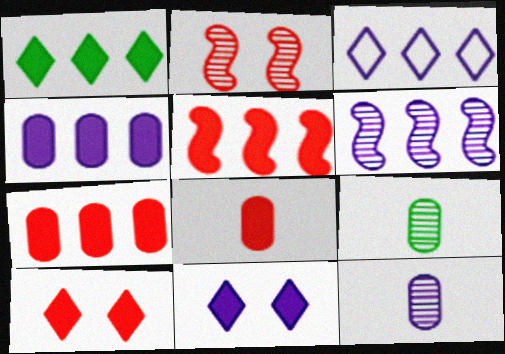[[1, 4, 5], 
[3, 4, 6], 
[5, 8, 10]]